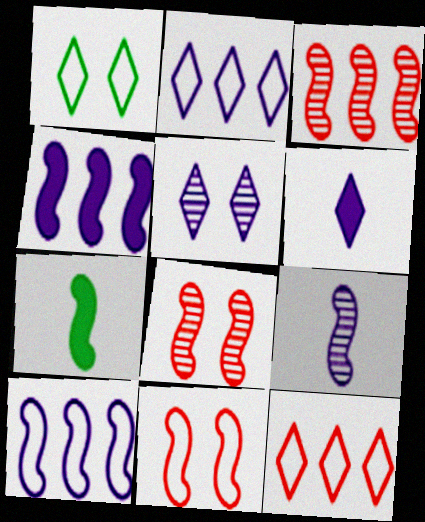[[2, 5, 6], 
[7, 8, 10]]